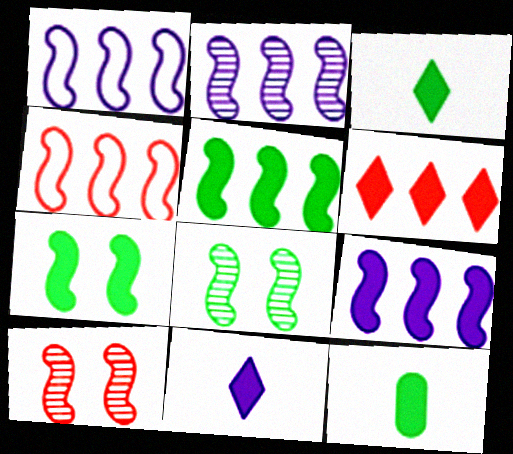[[1, 2, 9], 
[2, 4, 5]]